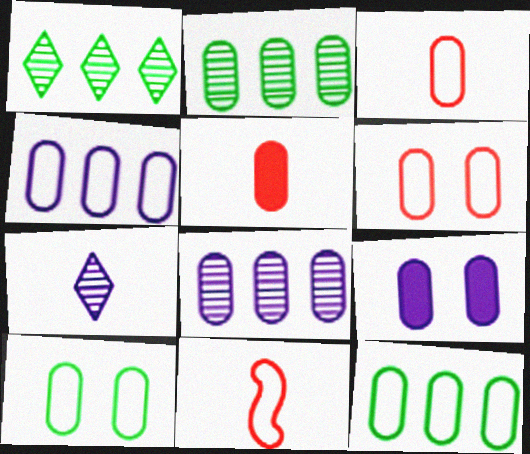[[1, 9, 11], 
[2, 3, 9], 
[3, 4, 10], 
[5, 8, 10]]